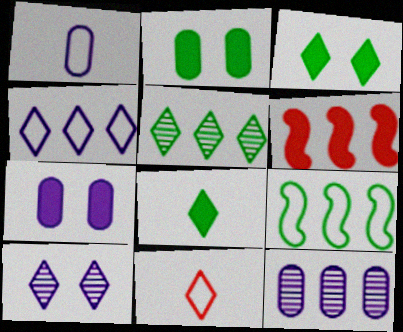[[1, 7, 12], 
[6, 7, 8]]